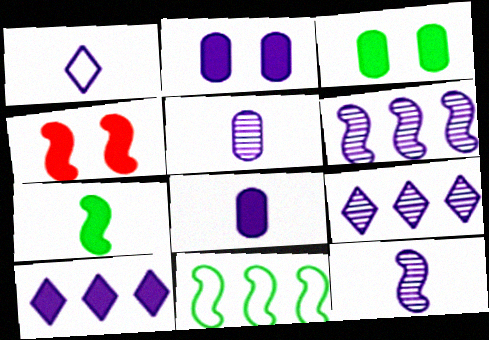[[1, 2, 6], 
[1, 8, 12], 
[4, 11, 12]]